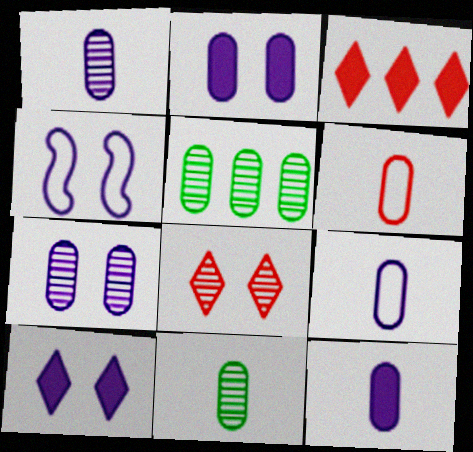[[1, 9, 12], 
[2, 5, 6], 
[3, 4, 11], 
[4, 7, 10], 
[6, 11, 12]]